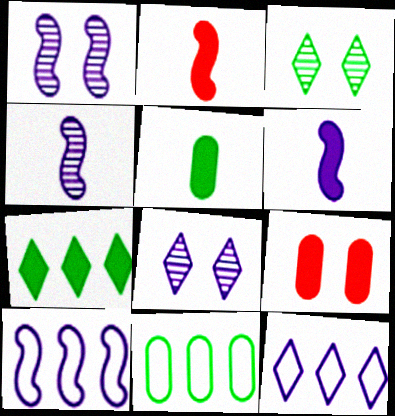[[1, 6, 10], 
[2, 8, 11], 
[6, 7, 9]]